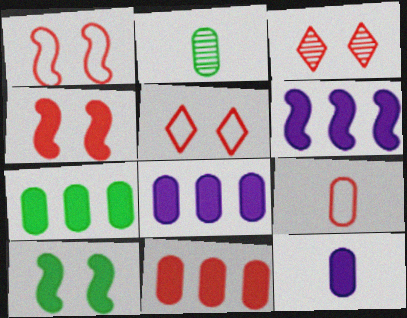[[2, 5, 6], 
[2, 9, 12], 
[7, 8, 11]]